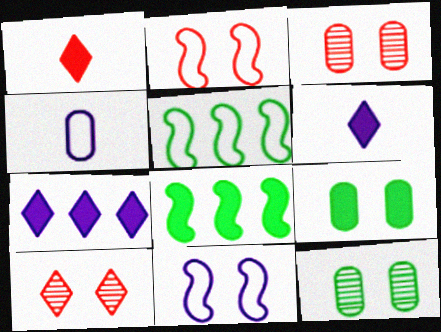[[3, 5, 6], 
[4, 8, 10], 
[9, 10, 11]]